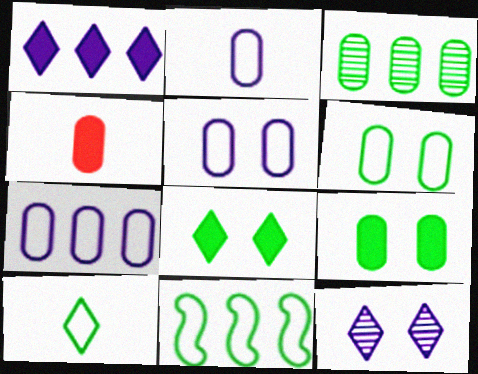[[2, 5, 7], 
[3, 4, 5], 
[4, 11, 12], 
[6, 10, 11]]